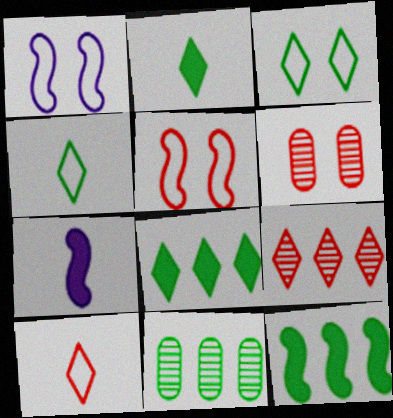[]